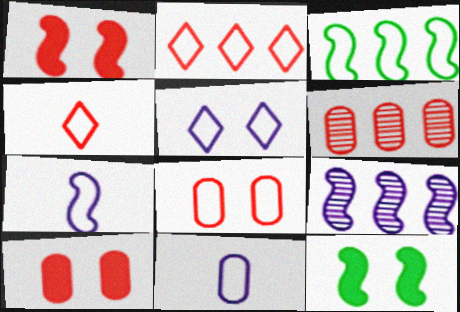[[1, 4, 6]]